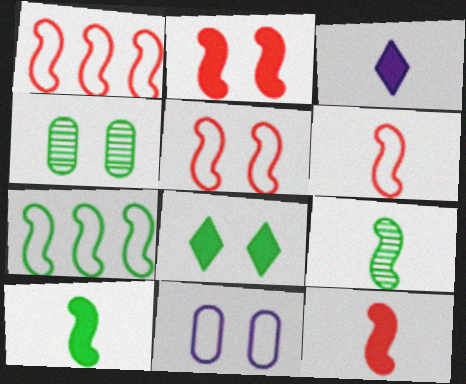[[1, 3, 4], 
[1, 5, 6]]